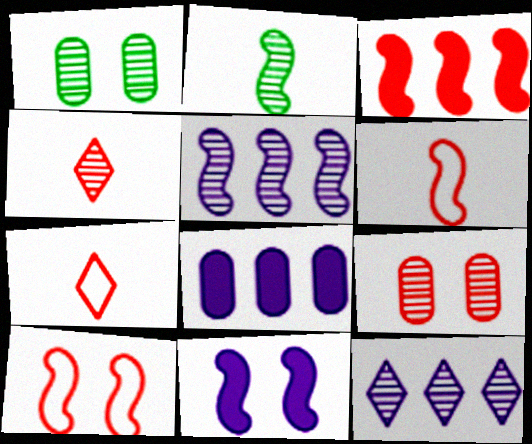[[1, 4, 5], 
[2, 9, 12], 
[3, 7, 9]]